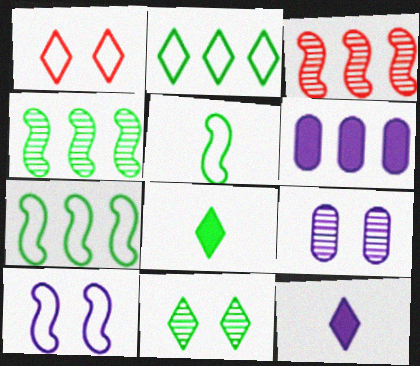[[2, 3, 6], 
[2, 8, 11]]